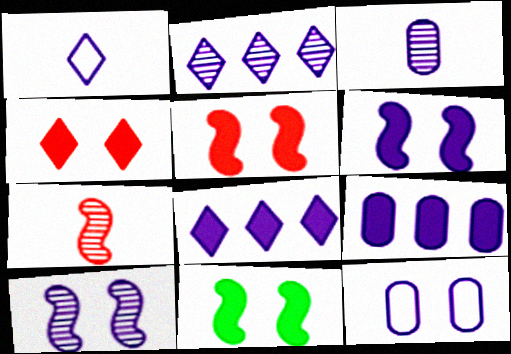[[1, 9, 10], 
[2, 3, 10], 
[3, 9, 12], 
[5, 6, 11]]